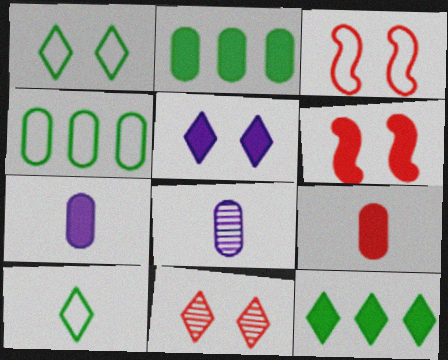[[1, 5, 11], 
[3, 8, 12], 
[6, 7, 12]]